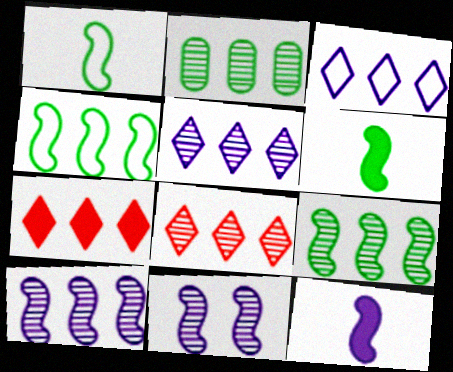[[2, 8, 10]]